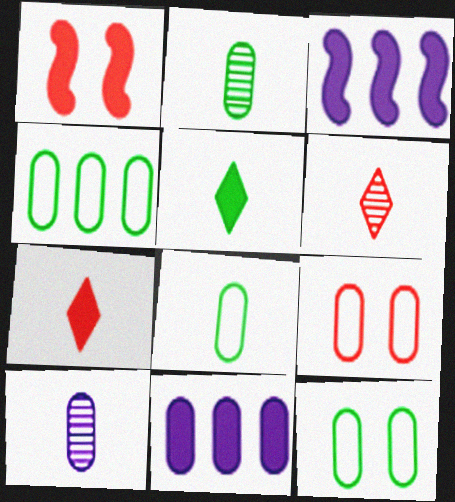[[1, 5, 11], 
[2, 9, 11], 
[3, 6, 12], 
[4, 8, 12]]